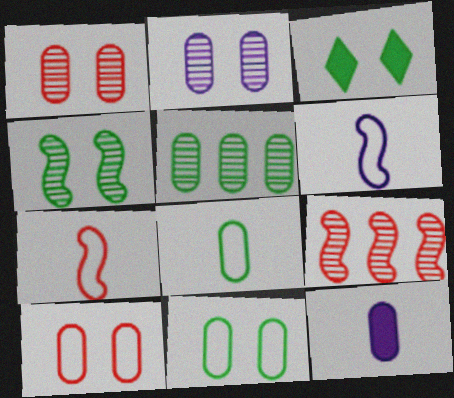[[3, 4, 11], 
[5, 10, 12]]